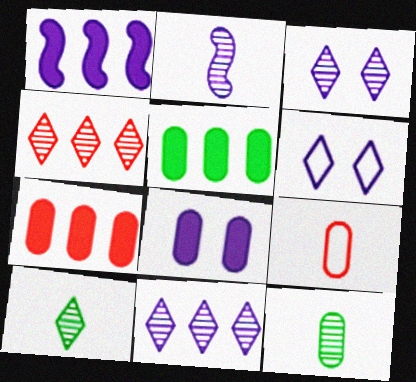[[3, 4, 10]]